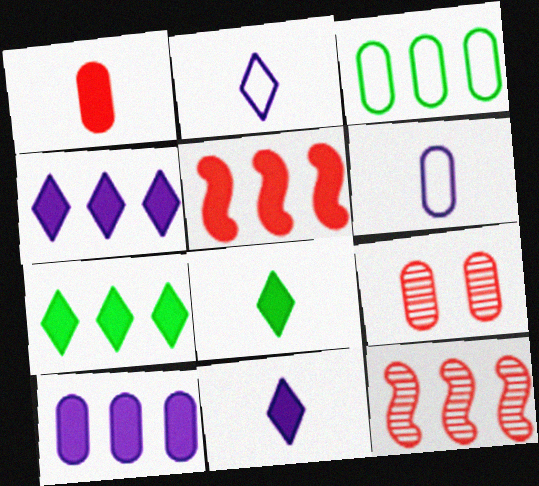[[3, 4, 12], 
[5, 7, 10]]